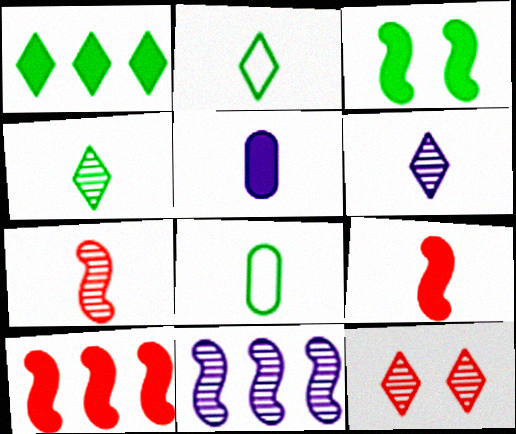[[2, 5, 7], 
[6, 8, 9]]